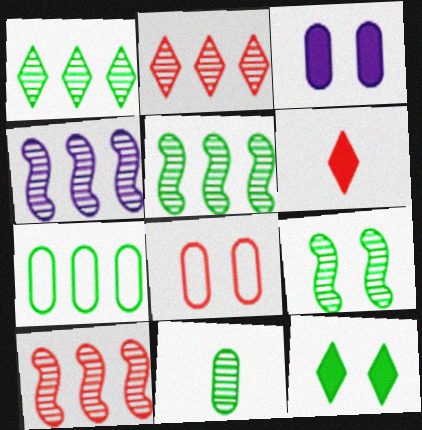[[1, 9, 11], 
[4, 5, 10], 
[6, 8, 10]]